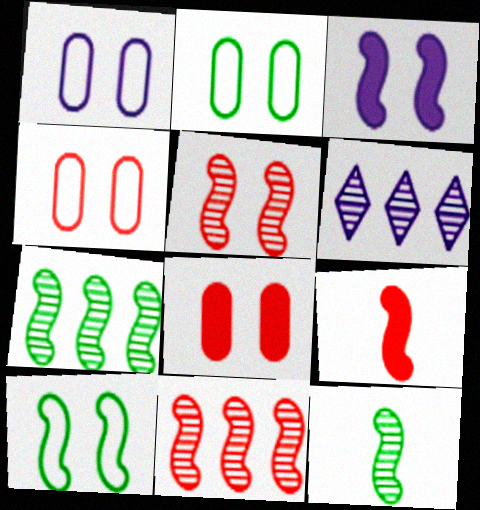[[1, 2, 4], 
[2, 6, 9], 
[3, 5, 10]]